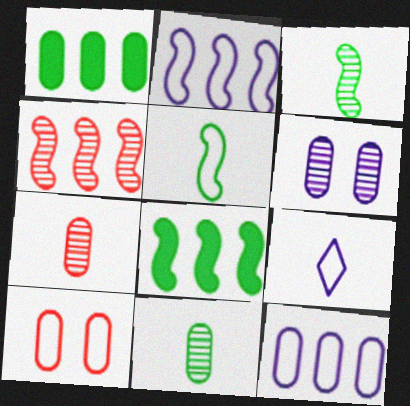[[2, 4, 8]]